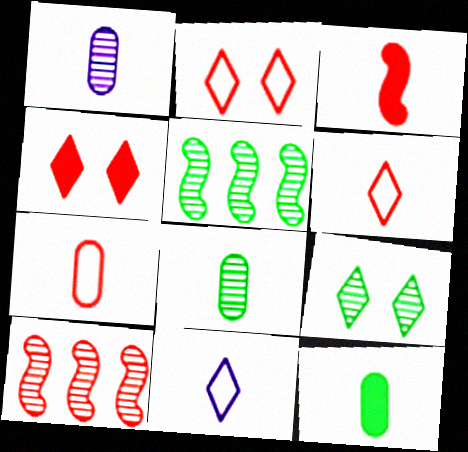[[1, 7, 12], 
[1, 9, 10], 
[3, 8, 11], 
[4, 7, 10], 
[5, 8, 9]]